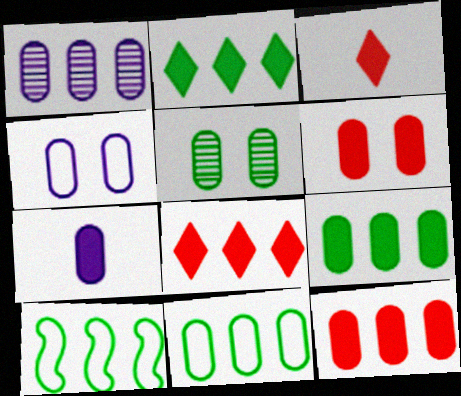[[1, 4, 7], 
[1, 8, 10], 
[1, 11, 12], 
[4, 5, 6], 
[6, 7, 9]]